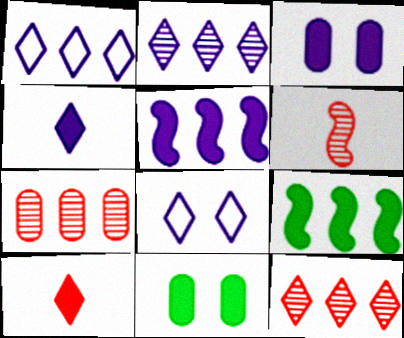[[1, 6, 11], 
[1, 7, 9], 
[2, 4, 8], 
[3, 4, 5], 
[3, 9, 10], 
[5, 10, 11]]